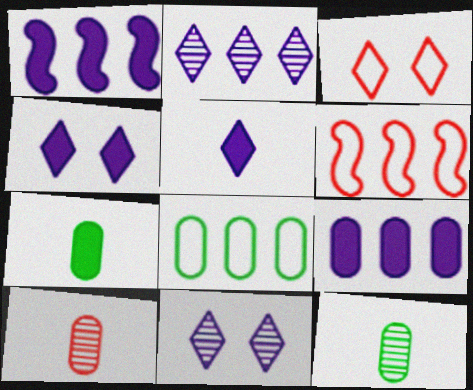[[1, 3, 12], 
[4, 6, 12], 
[6, 7, 11]]